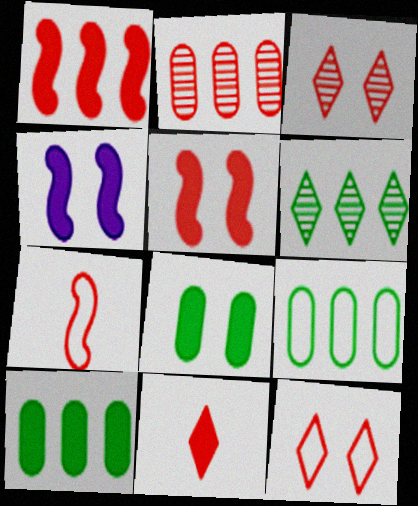[[4, 10, 11]]